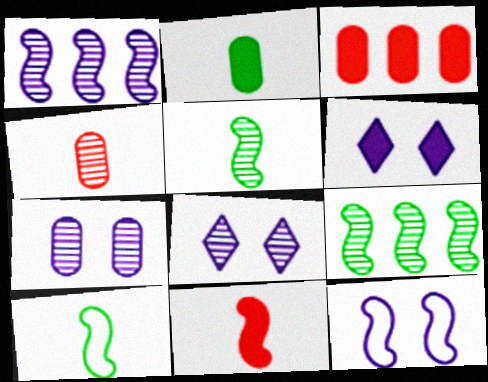[[3, 8, 10], 
[4, 8, 9], 
[6, 7, 12], 
[9, 11, 12]]